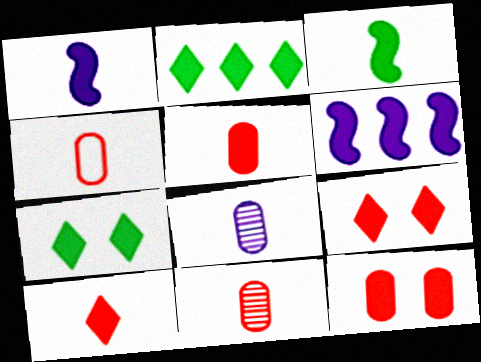[[1, 2, 12], 
[4, 5, 11], 
[5, 6, 7]]